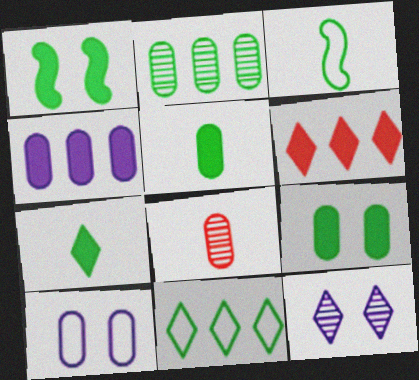[]